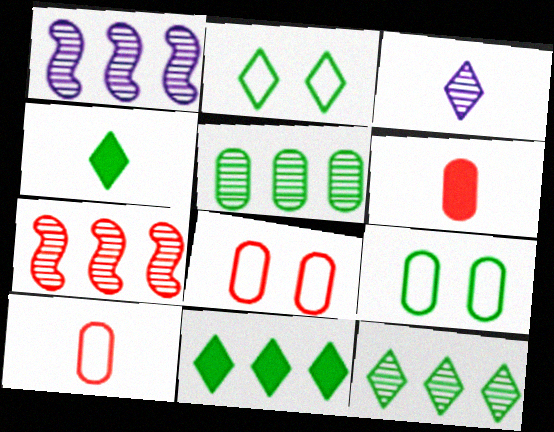[[1, 2, 6], 
[1, 4, 8], 
[2, 4, 12]]